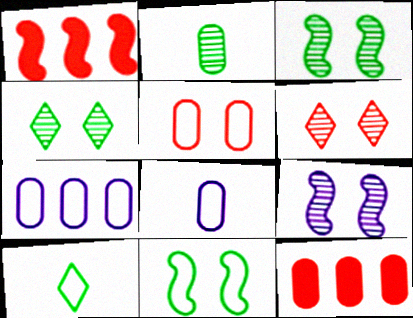[[1, 4, 8], 
[9, 10, 12]]